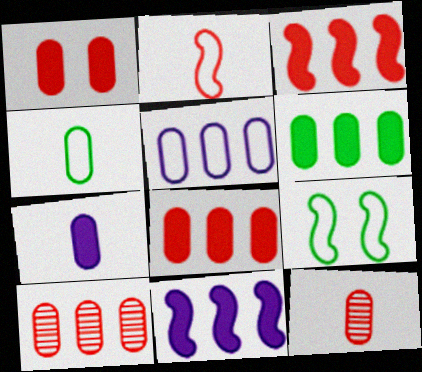[[1, 6, 7], 
[4, 7, 12], 
[5, 6, 10]]